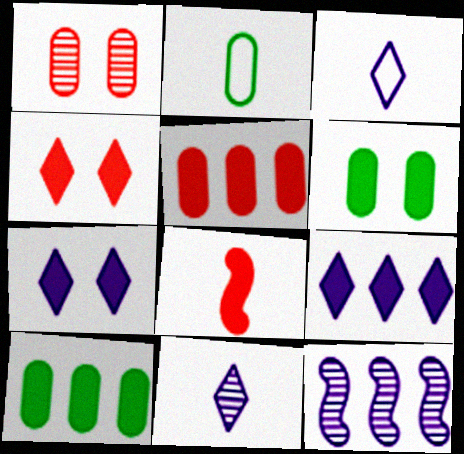[[2, 4, 12], 
[2, 8, 11], 
[4, 5, 8], 
[6, 8, 9], 
[7, 8, 10]]